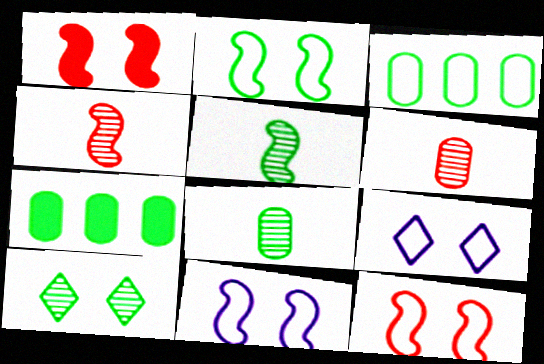[[2, 11, 12], 
[4, 7, 9]]